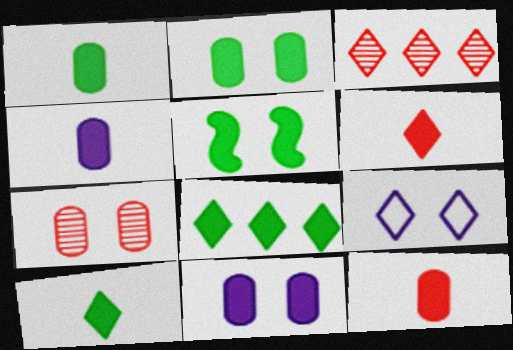[[1, 4, 12], 
[1, 5, 8], 
[3, 9, 10], 
[5, 7, 9]]